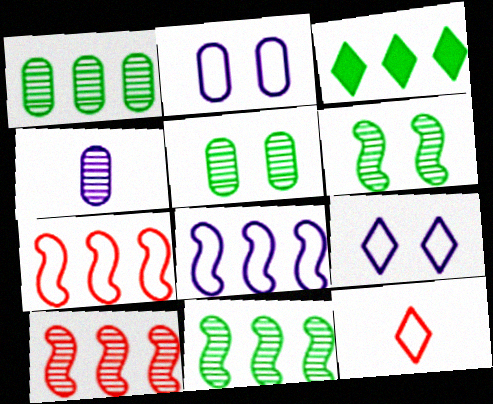[]